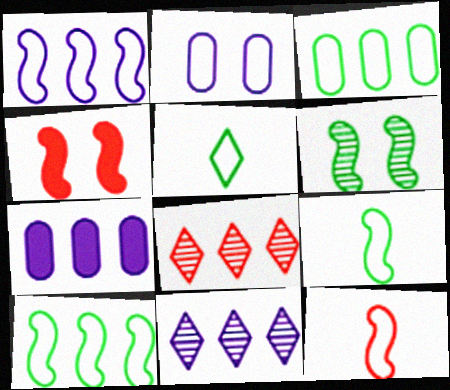[[1, 7, 11], 
[7, 8, 10]]